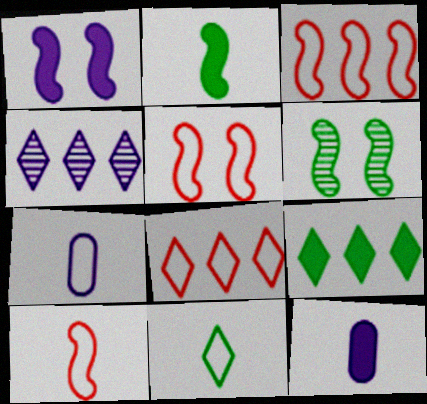[[1, 4, 7], 
[1, 5, 6], 
[3, 5, 10], 
[4, 8, 9], 
[6, 8, 12], 
[7, 10, 11]]